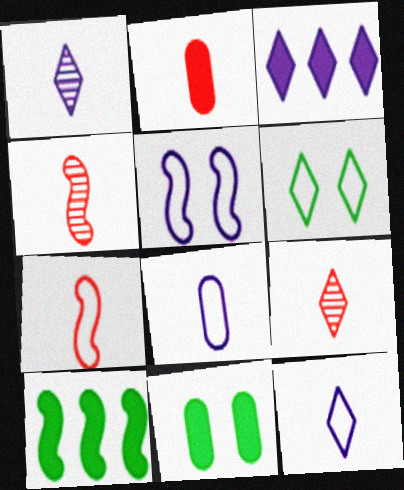[[2, 7, 9], 
[3, 6, 9], 
[4, 5, 10]]